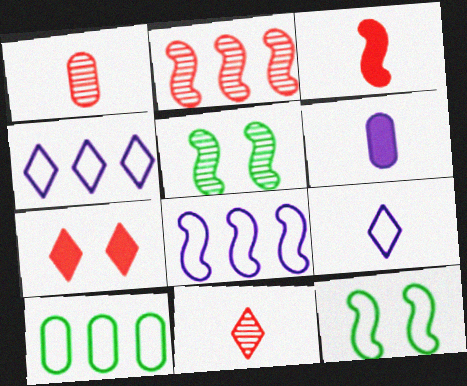[[3, 5, 8]]